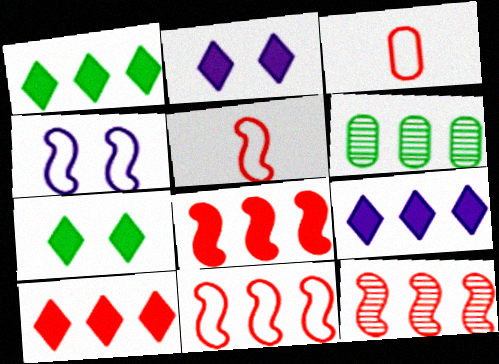[[1, 9, 10], 
[2, 5, 6], 
[6, 9, 11], 
[8, 11, 12]]